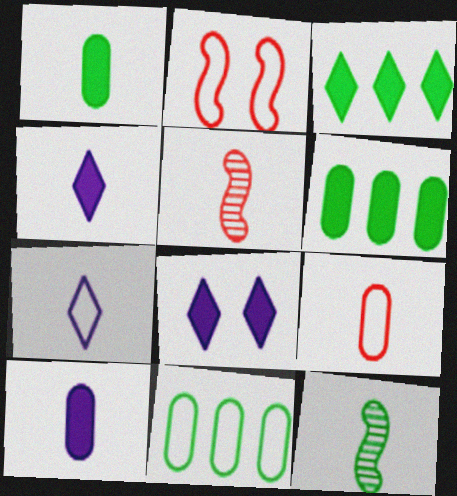[[1, 5, 7], 
[2, 7, 11], 
[4, 9, 12], 
[5, 8, 11]]